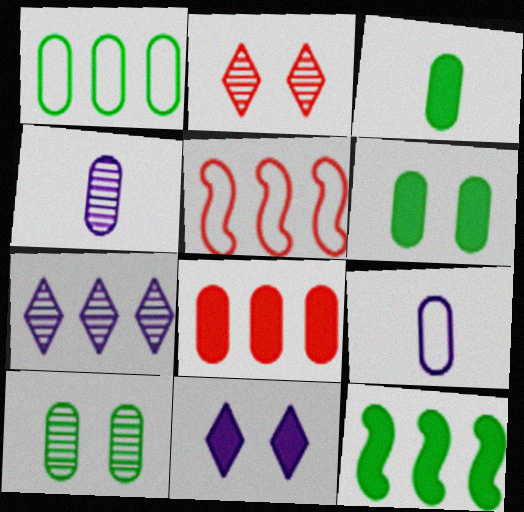[[1, 3, 10], 
[2, 9, 12], 
[8, 9, 10]]